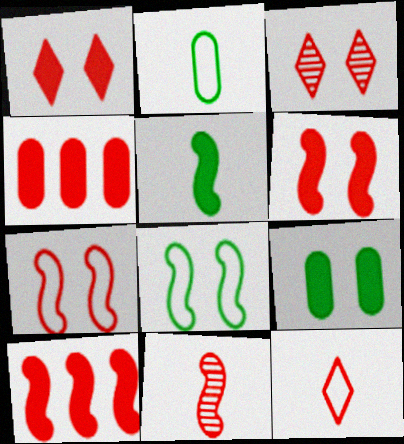[[7, 10, 11]]